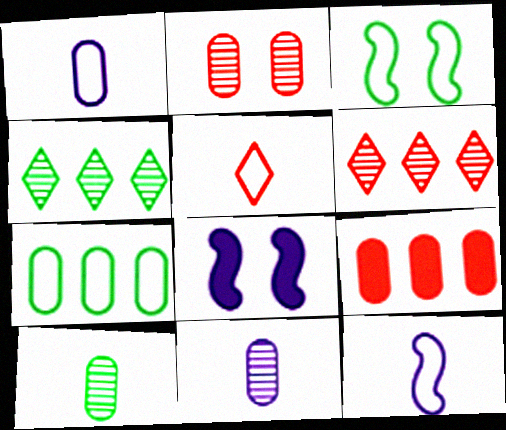[]